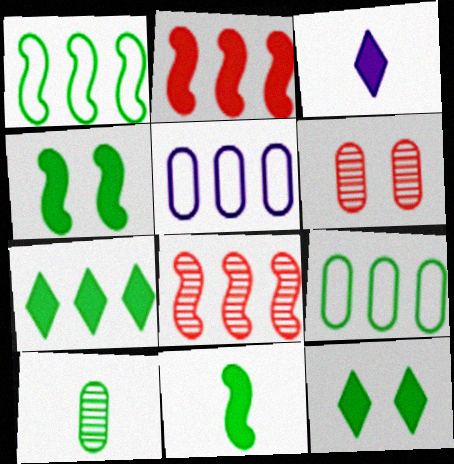[[1, 3, 6], 
[1, 10, 12], 
[5, 7, 8]]